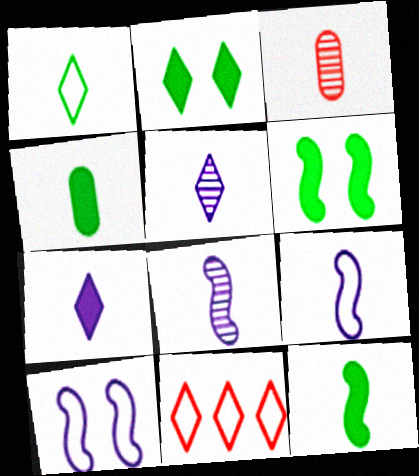[[2, 5, 11]]